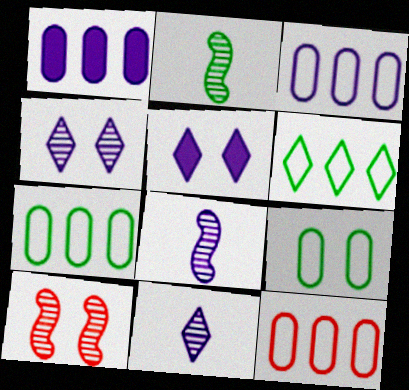[[2, 5, 12], 
[3, 5, 8], 
[3, 7, 12], 
[5, 9, 10]]